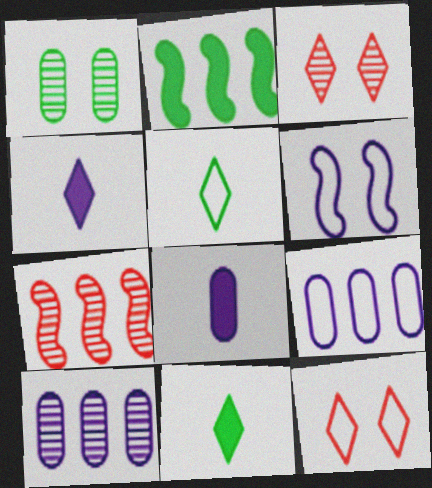[[1, 2, 5], 
[4, 6, 10]]